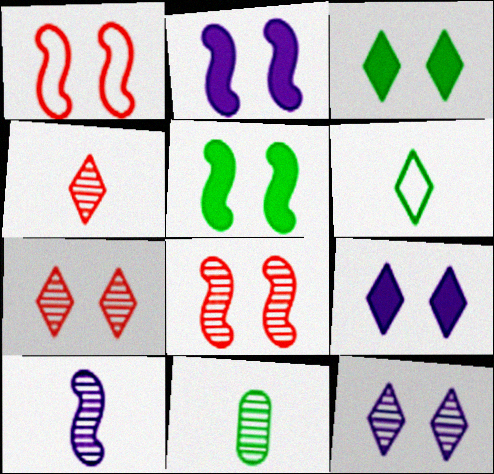[[4, 10, 11]]